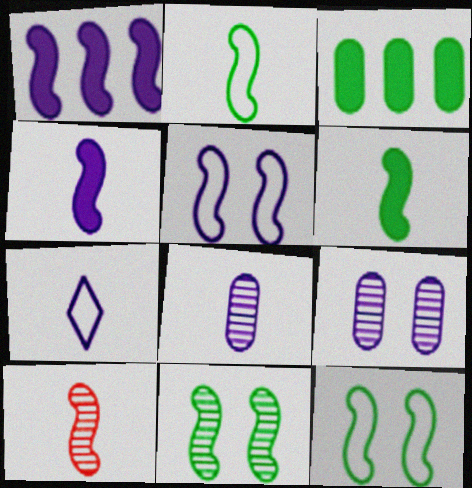[[1, 7, 9], 
[1, 10, 12], 
[2, 4, 10], 
[4, 7, 8]]